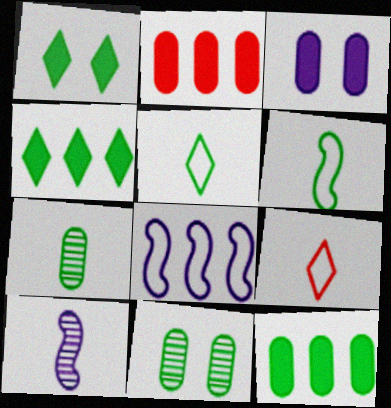[[4, 6, 11]]